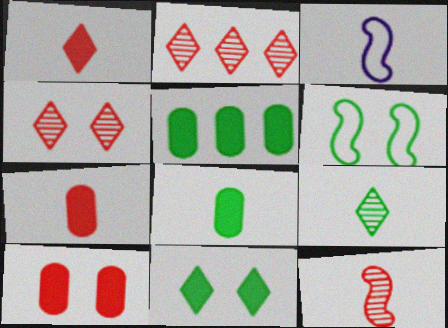[[3, 4, 5], 
[3, 7, 9], 
[5, 6, 9]]